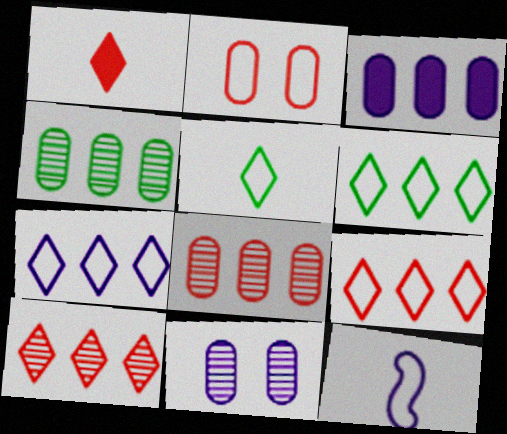[[2, 6, 12], 
[6, 7, 9]]